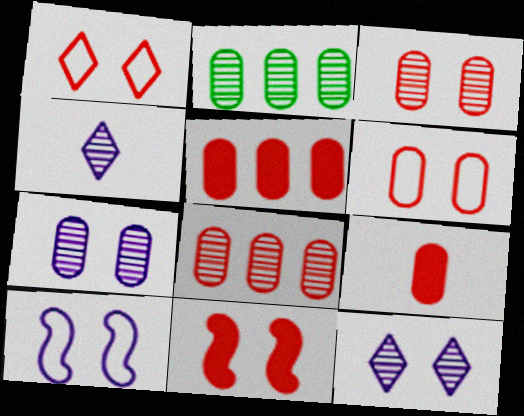[[1, 3, 11], 
[6, 8, 9]]